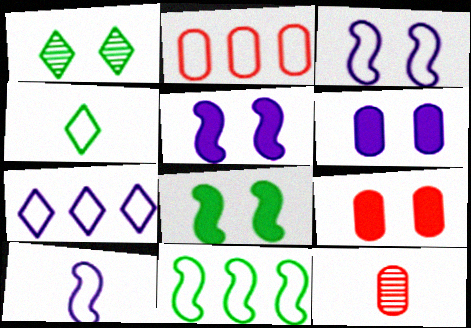[[1, 3, 9], 
[2, 3, 4], 
[2, 7, 11], 
[2, 9, 12], 
[7, 8, 12]]